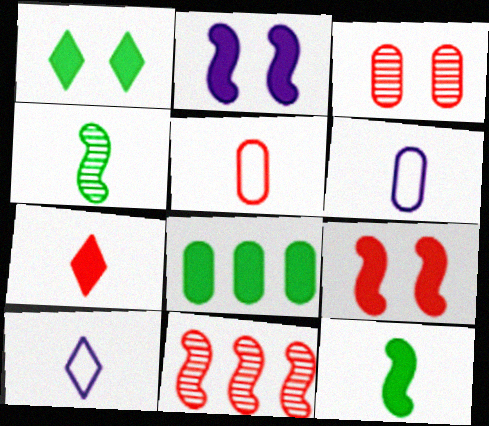[[1, 6, 11], 
[1, 8, 12], 
[2, 7, 8], 
[3, 6, 8], 
[4, 6, 7]]